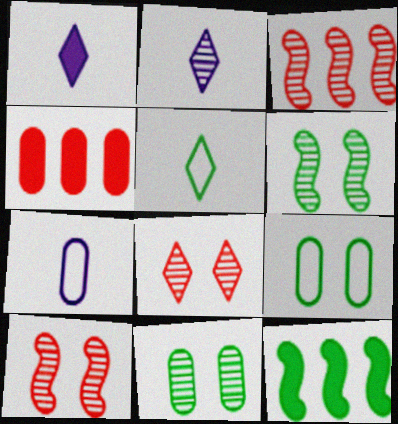[[1, 3, 9], 
[2, 3, 11], 
[4, 7, 11], 
[5, 11, 12], 
[7, 8, 12]]